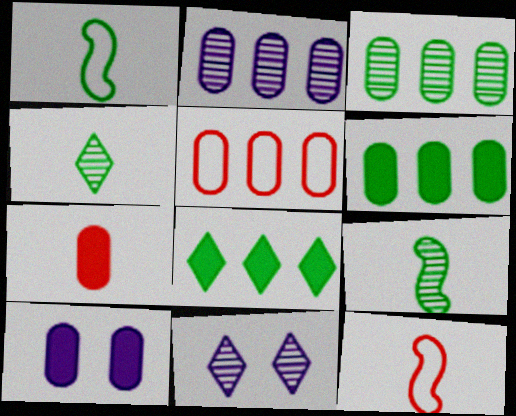[[2, 5, 6], 
[6, 7, 10], 
[6, 11, 12]]